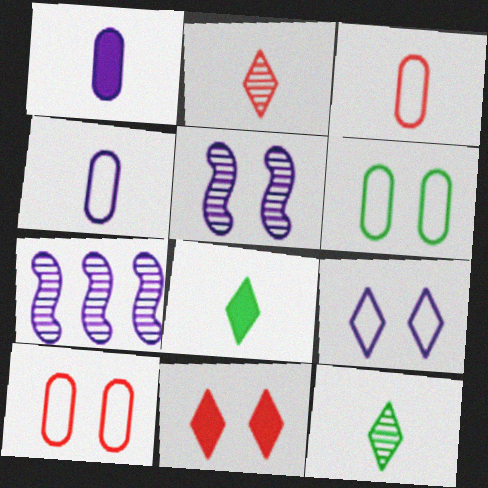[[1, 7, 9], 
[5, 6, 11], 
[7, 8, 10]]